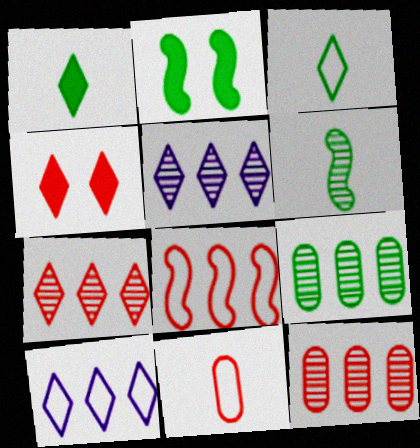[[2, 3, 9], 
[2, 5, 11], 
[3, 4, 5]]